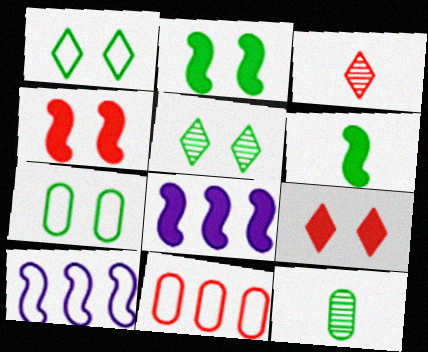[[2, 5, 7], 
[3, 4, 11], 
[3, 7, 8], 
[4, 6, 8], 
[9, 10, 12]]